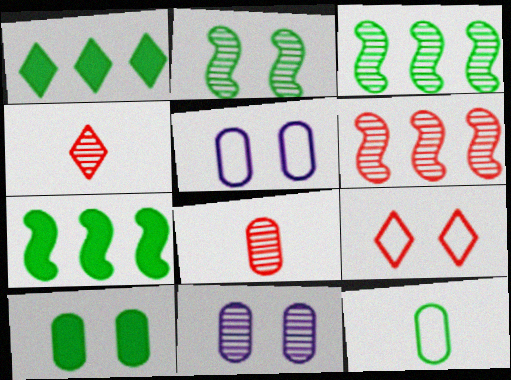[[1, 2, 12], 
[3, 4, 11], 
[4, 5, 7]]